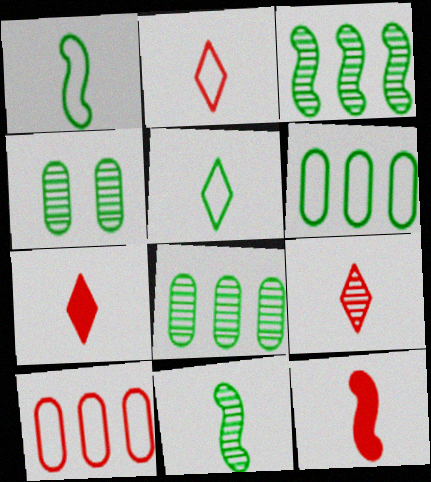[[2, 7, 9]]